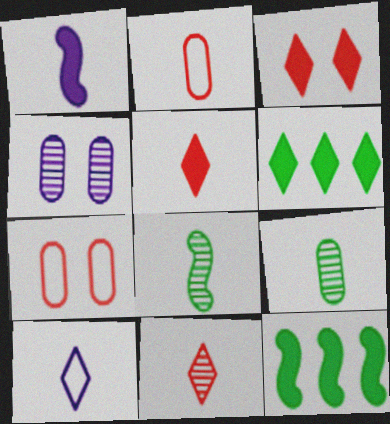[]